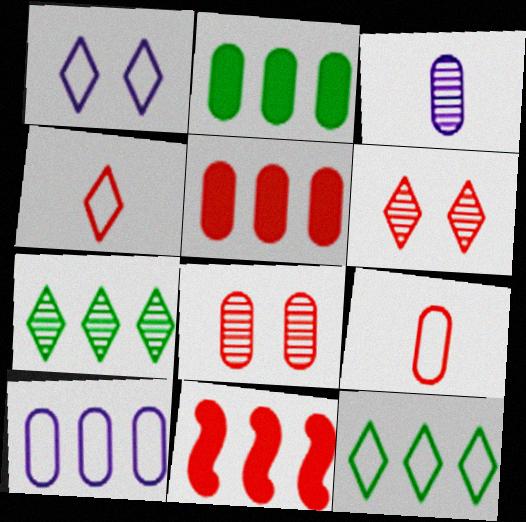[[1, 4, 12], 
[4, 8, 11], 
[5, 8, 9], 
[6, 9, 11], 
[7, 10, 11]]